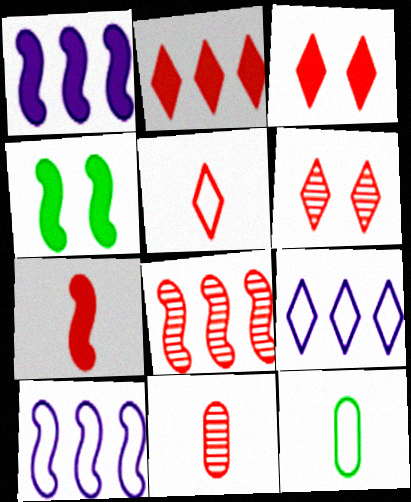[[1, 4, 7], 
[1, 6, 12], 
[2, 5, 6], 
[4, 9, 11], 
[5, 7, 11], 
[6, 8, 11]]